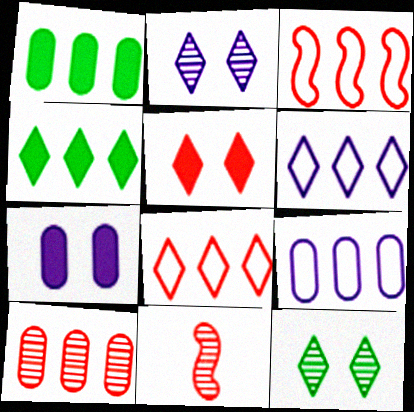[[1, 9, 10]]